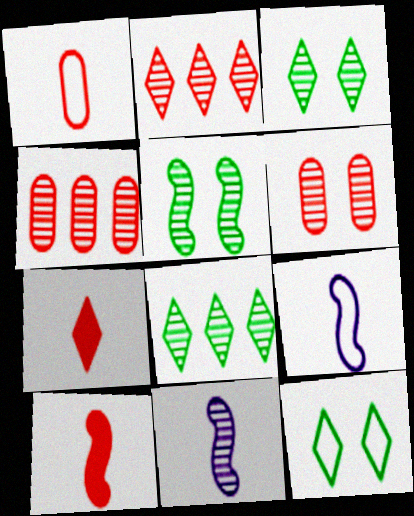[[3, 4, 11], 
[6, 8, 11]]